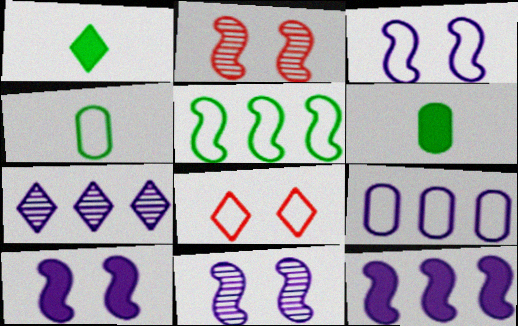[[1, 2, 9], 
[1, 7, 8], 
[3, 10, 11], 
[7, 9, 12]]